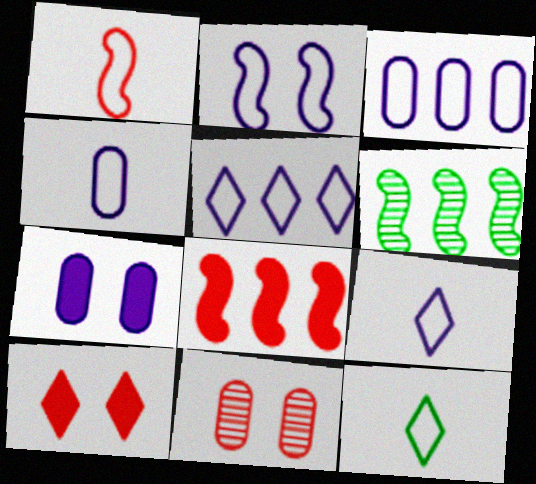[[1, 4, 12], 
[2, 3, 9], 
[2, 4, 5], 
[4, 6, 10]]